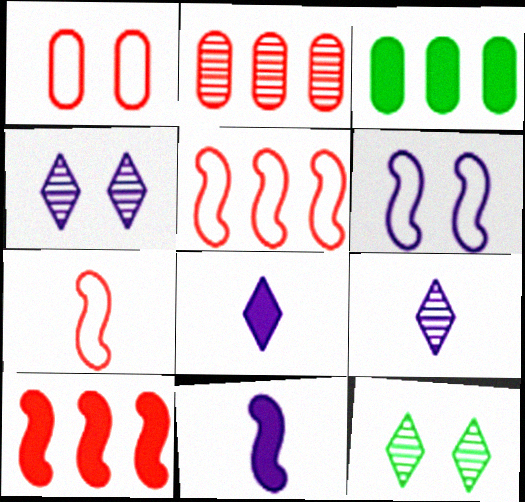[[3, 4, 7]]